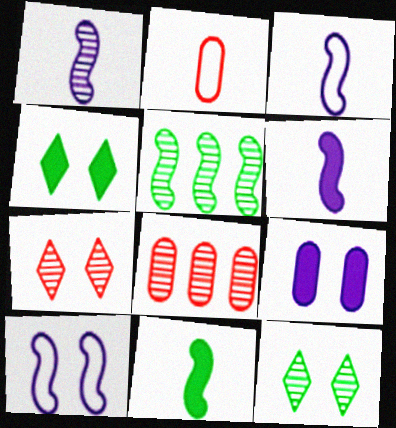[[1, 3, 6], 
[1, 8, 12], 
[3, 4, 8]]